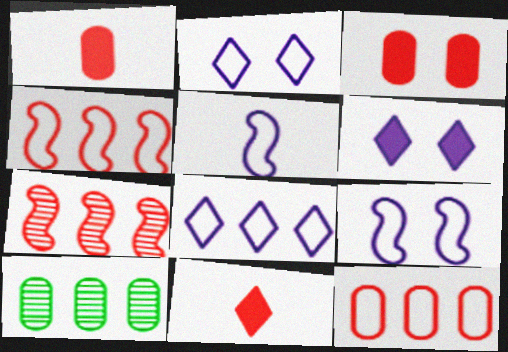[[9, 10, 11]]